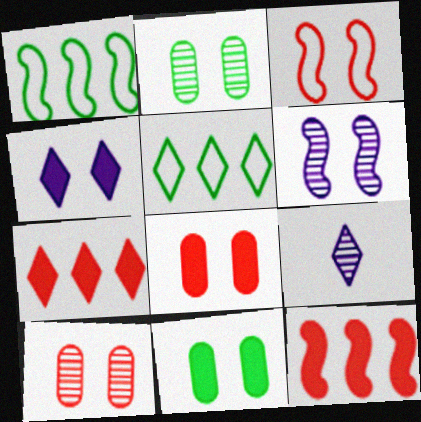[[1, 8, 9], 
[2, 3, 4]]